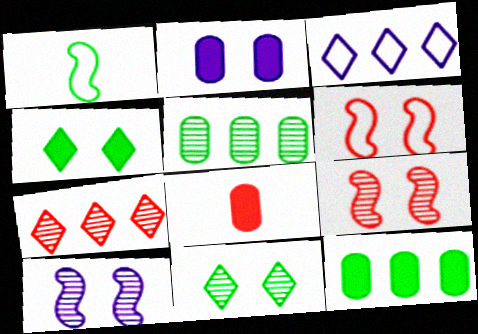[[1, 2, 7], 
[1, 4, 5], 
[1, 11, 12], 
[2, 6, 11], 
[2, 8, 12], 
[6, 7, 8]]